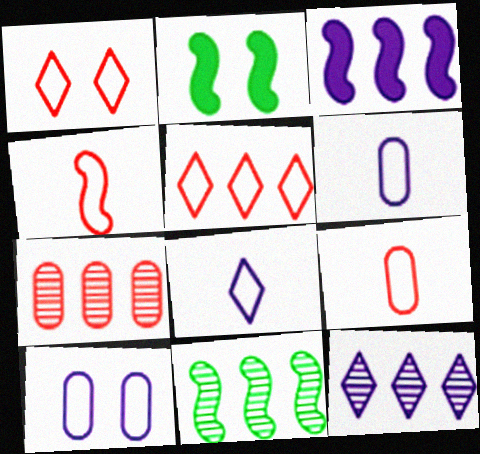[[2, 7, 8], 
[2, 9, 12], 
[7, 11, 12]]